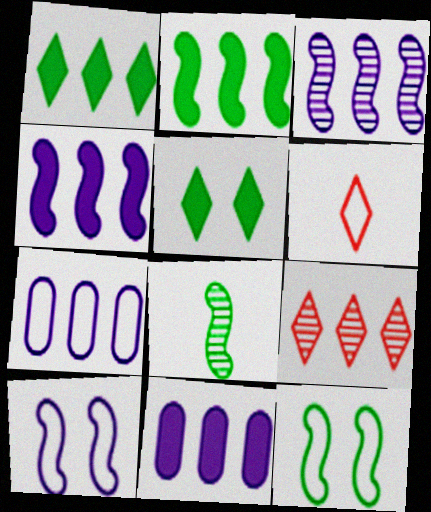[[2, 7, 9], 
[2, 8, 12], 
[6, 7, 12]]